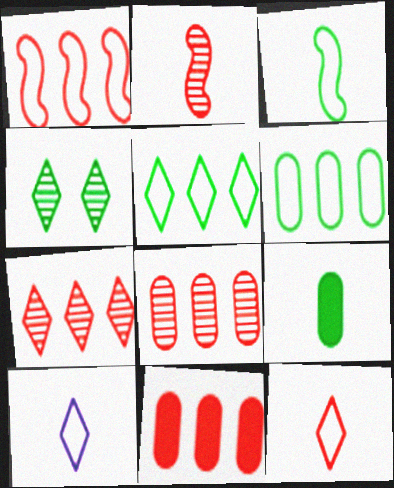[[1, 7, 11], 
[2, 9, 10]]